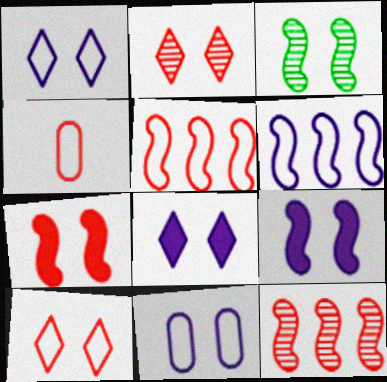[[4, 5, 10]]